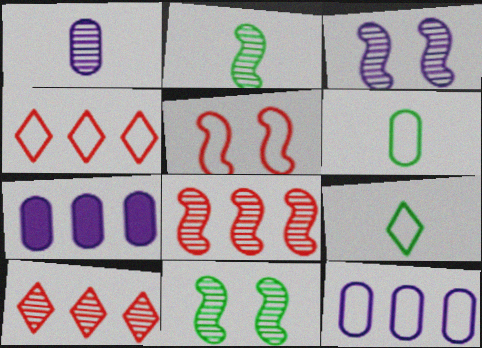[[1, 10, 11], 
[2, 3, 8], 
[5, 9, 12]]